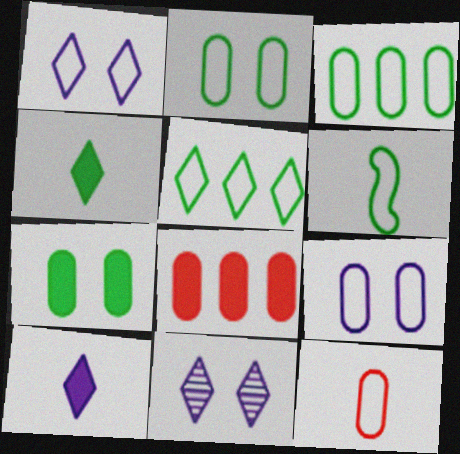[[2, 5, 6], 
[3, 9, 12], 
[6, 8, 11]]